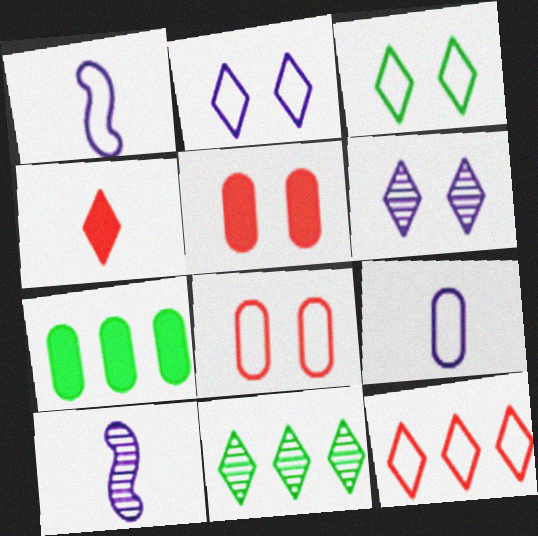[[1, 5, 11], 
[2, 4, 11]]